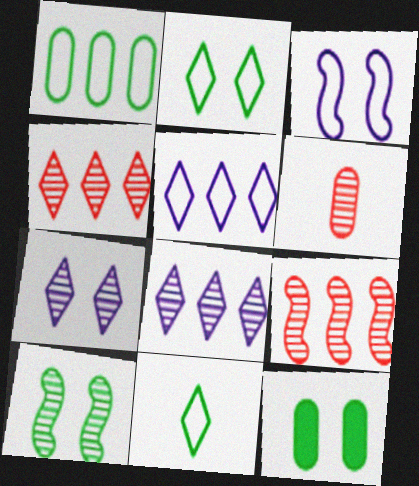[[2, 10, 12], 
[6, 8, 10]]